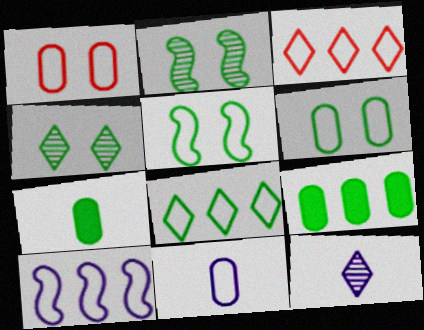[[2, 7, 8], 
[3, 5, 11]]